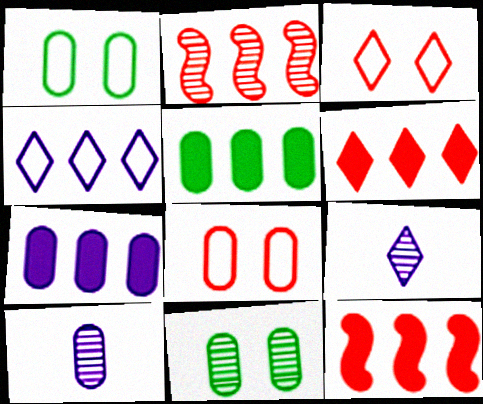[[1, 9, 12], 
[2, 4, 5], 
[2, 9, 11], 
[5, 8, 10]]